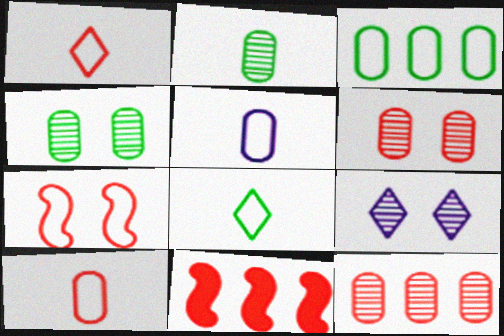[[1, 6, 11]]